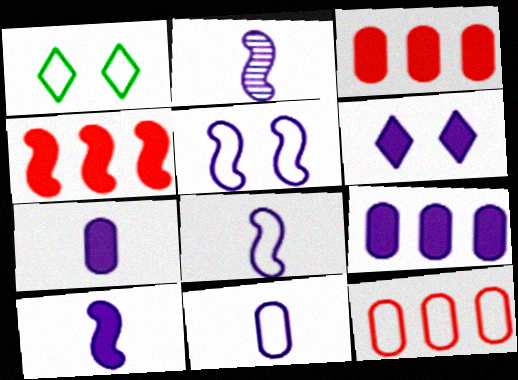[[1, 2, 3], 
[1, 8, 12], 
[2, 8, 10], 
[6, 9, 10]]